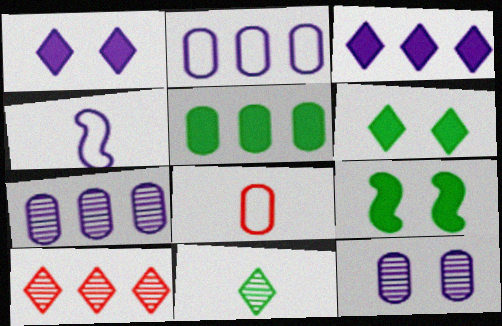[[1, 4, 7], 
[3, 4, 12], 
[5, 8, 12]]